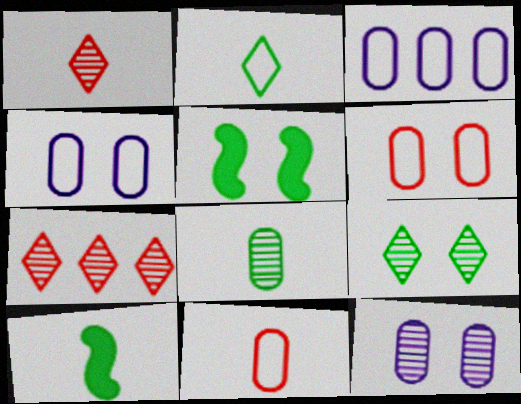[[1, 3, 5], 
[2, 8, 10], 
[4, 7, 10]]